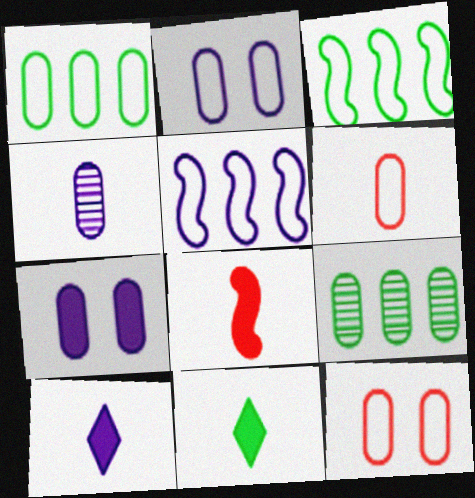[[1, 2, 6], 
[6, 7, 9]]